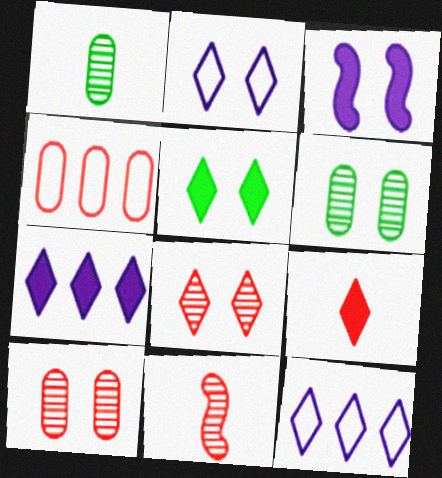[[2, 5, 8], 
[5, 7, 9]]